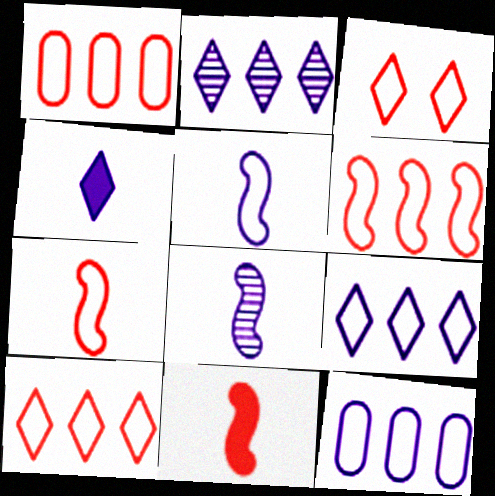[[1, 3, 7], 
[1, 6, 10]]